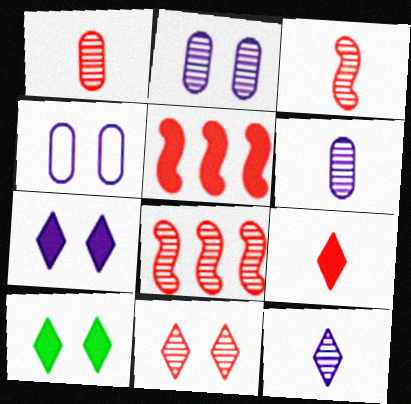[[1, 8, 11]]